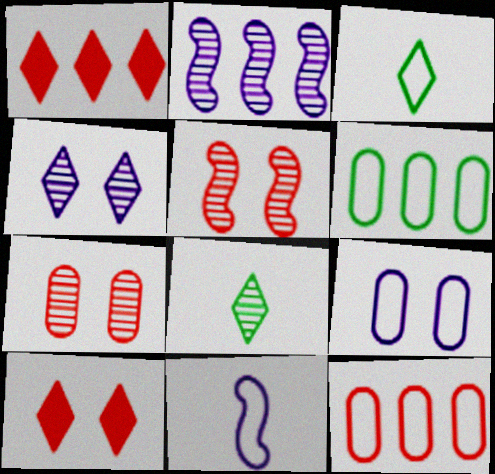[[1, 2, 6], 
[1, 3, 4], 
[2, 7, 8]]